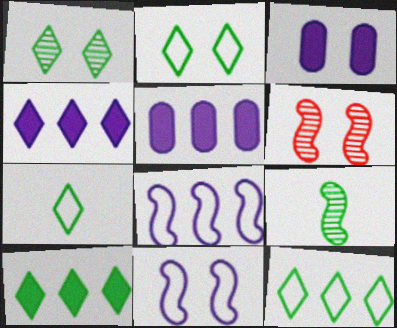[[1, 7, 10], 
[2, 3, 6], 
[2, 7, 12], 
[5, 6, 7]]